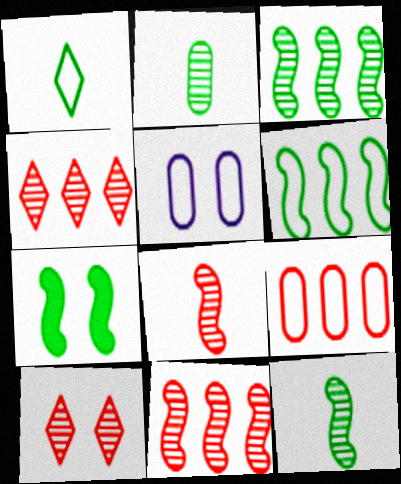[[5, 7, 10], 
[6, 7, 12]]